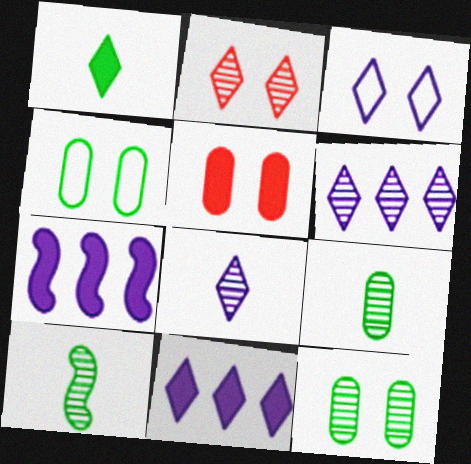[[1, 5, 7], 
[3, 8, 11]]